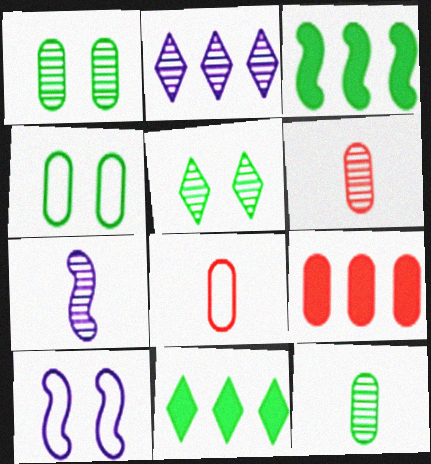[[6, 10, 11]]